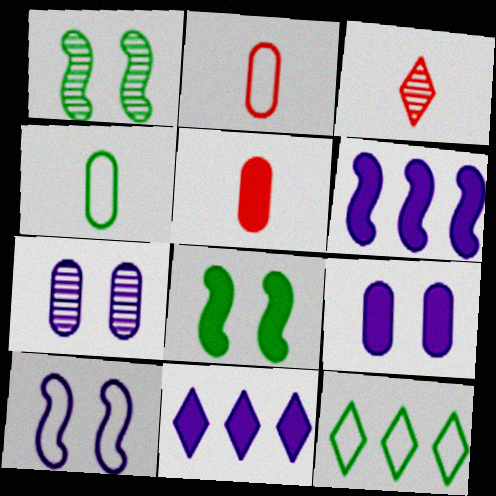[[1, 2, 11], 
[2, 10, 12], 
[5, 8, 11]]